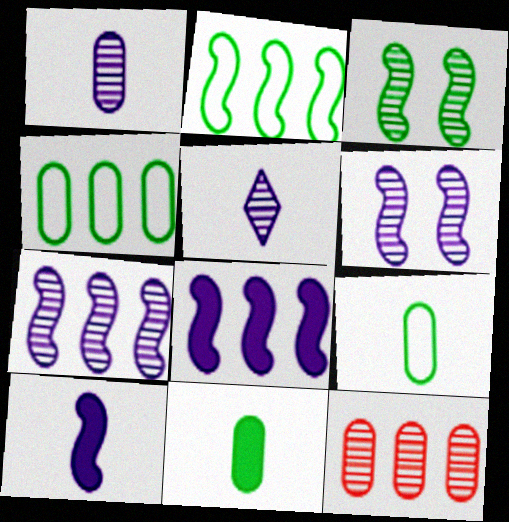[[3, 5, 12]]